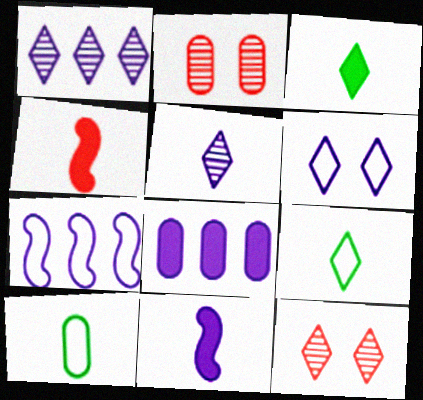[[1, 7, 8], 
[2, 3, 7], 
[2, 8, 10], 
[4, 5, 10]]